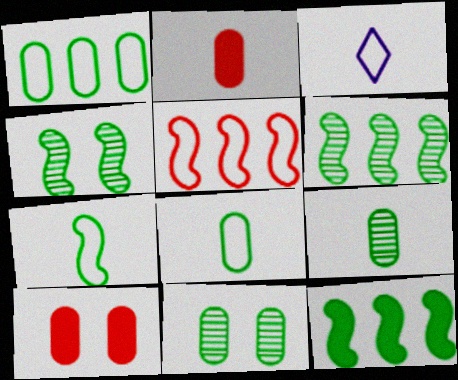[[3, 6, 10], 
[4, 7, 12]]